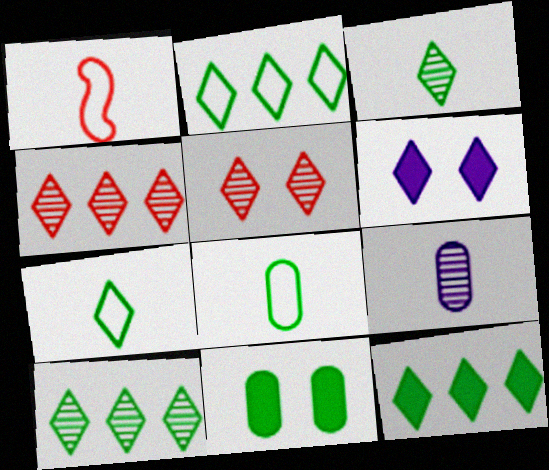[[2, 10, 12], 
[4, 6, 7]]